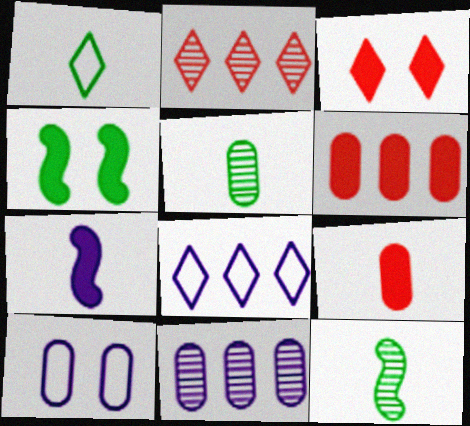[[5, 6, 10]]